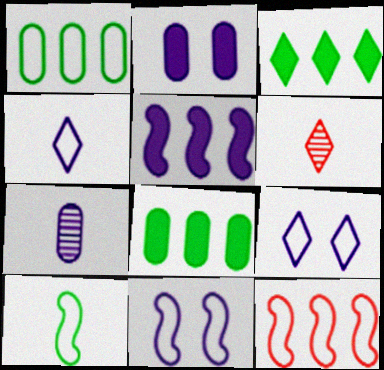[[3, 6, 9], 
[5, 7, 9], 
[6, 8, 11], 
[10, 11, 12]]